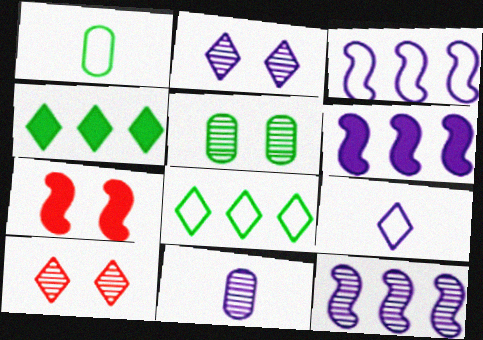[[1, 6, 10], 
[2, 11, 12], 
[3, 6, 12], 
[4, 9, 10], 
[7, 8, 11]]